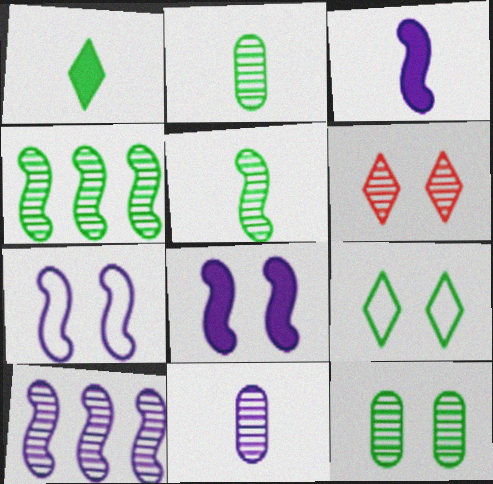[[2, 6, 10], 
[3, 7, 10], 
[4, 6, 11]]